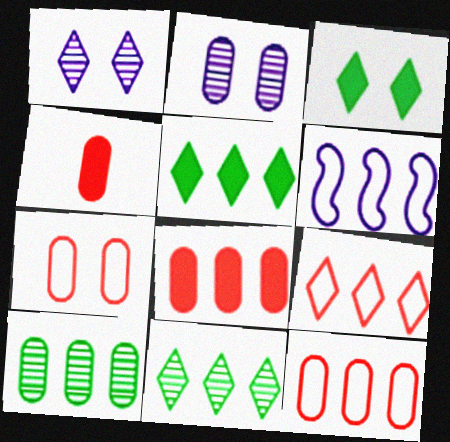[[6, 8, 11]]